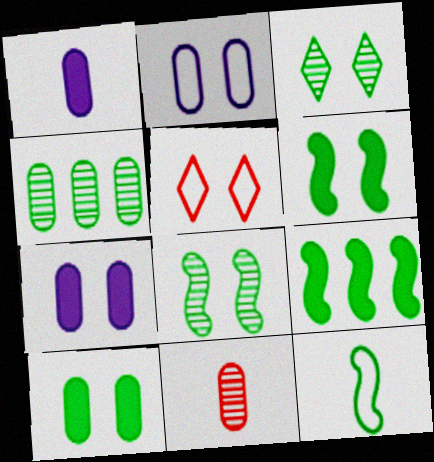[[5, 7, 8], 
[8, 9, 12]]